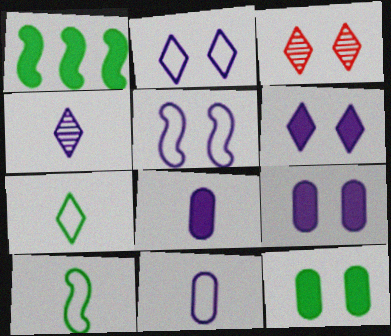[[1, 3, 11], 
[3, 5, 12]]